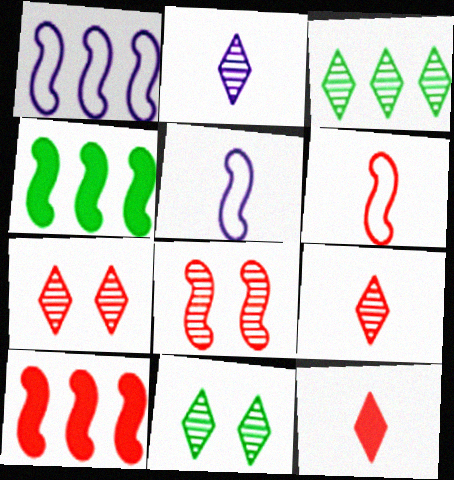[[2, 3, 7], 
[4, 5, 8], 
[6, 8, 10]]